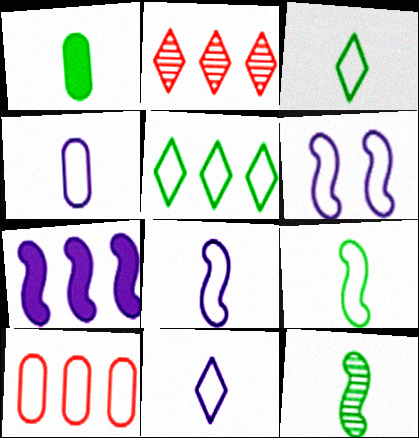[[1, 2, 6], 
[1, 3, 12], 
[3, 6, 10], 
[4, 8, 11]]